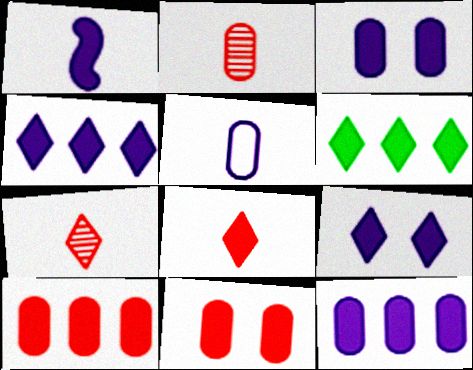[[1, 3, 4], 
[1, 6, 11], 
[1, 9, 12], 
[6, 8, 9]]